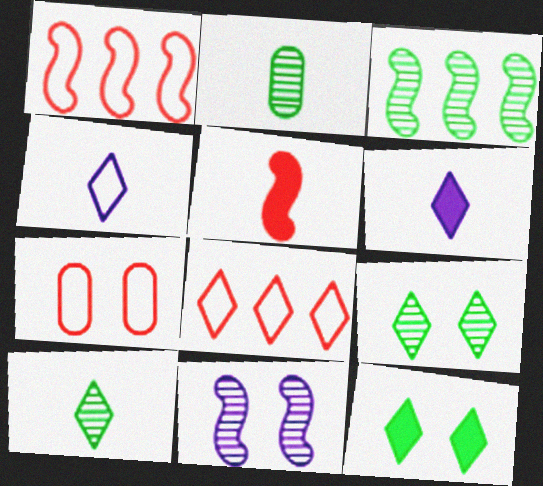[[2, 3, 9], 
[2, 4, 5], 
[3, 6, 7], 
[6, 8, 9], 
[7, 11, 12]]